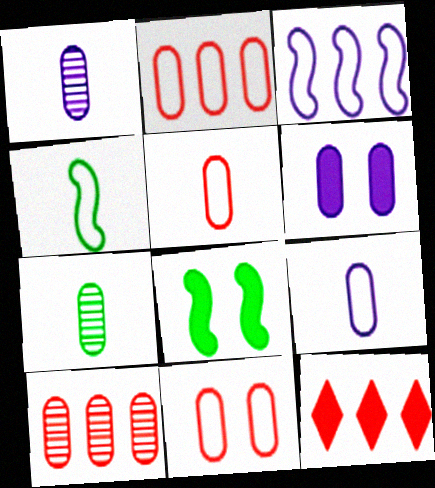[[2, 5, 11], 
[2, 6, 7]]